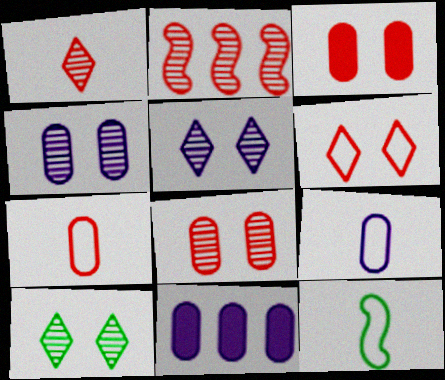[[1, 2, 8], 
[4, 9, 11]]